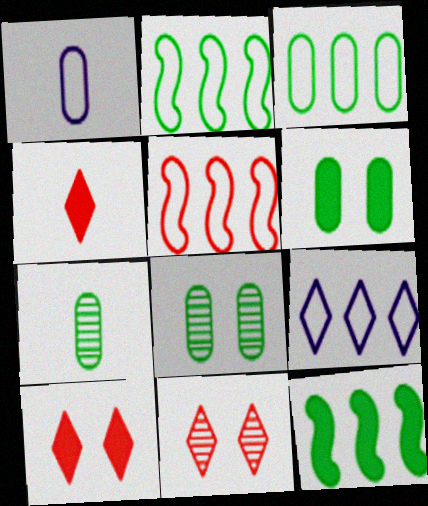[[1, 11, 12], 
[3, 5, 9], 
[3, 6, 7]]